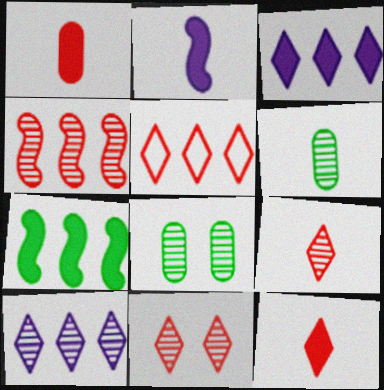[[2, 5, 8], 
[5, 11, 12]]